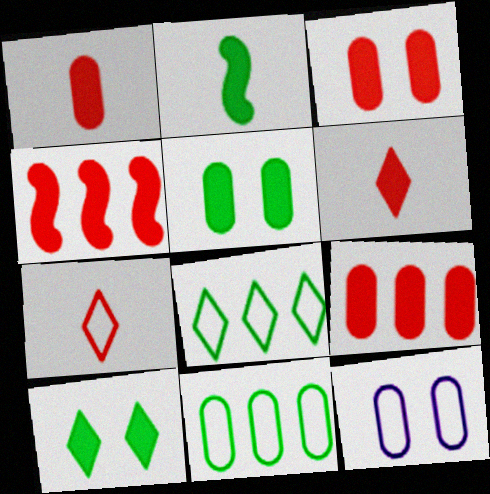[[1, 3, 9], 
[3, 4, 6]]